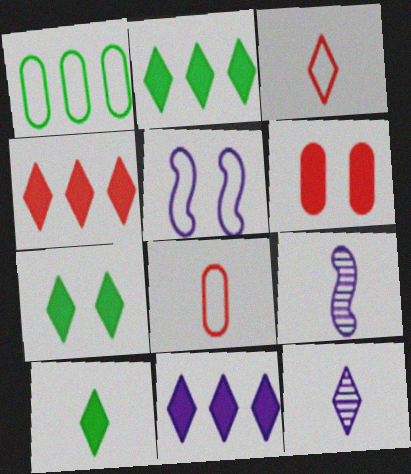[[1, 3, 5], 
[2, 4, 11], 
[2, 7, 10], 
[3, 10, 12], 
[8, 9, 10]]